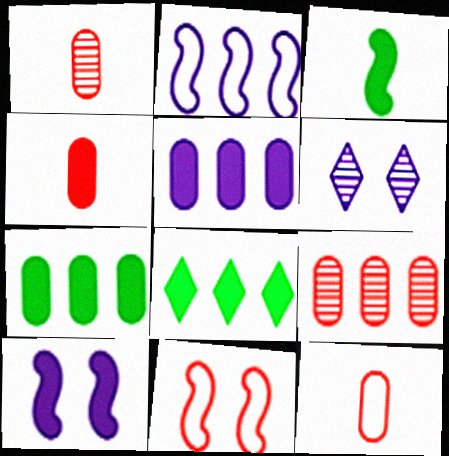[[1, 4, 12], 
[2, 8, 9], 
[4, 8, 10]]